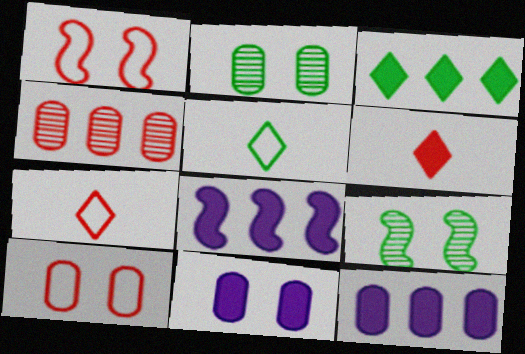[[1, 4, 6], 
[2, 7, 8], 
[2, 10, 11], 
[7, 9, 12]]